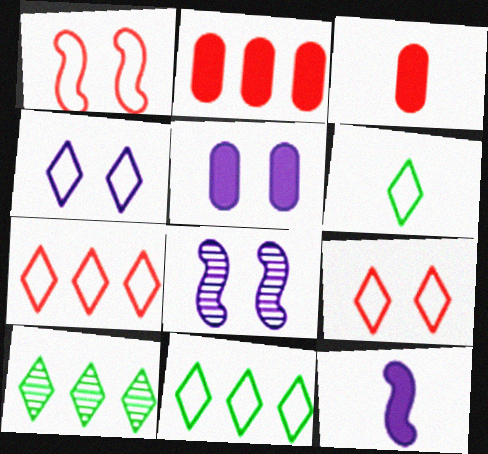[[2, 6, 8], 
[3, 8, 11], 
[4, 5, 8], 
[4, 6, 7]]